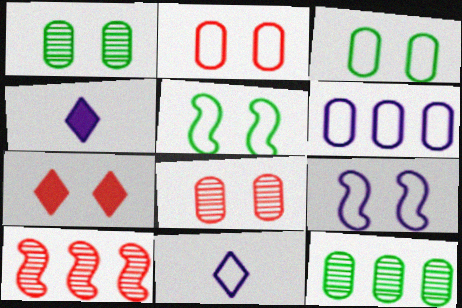[[1, 7, 9], 
[3, 4, 10], 
[6, 9, 11]]